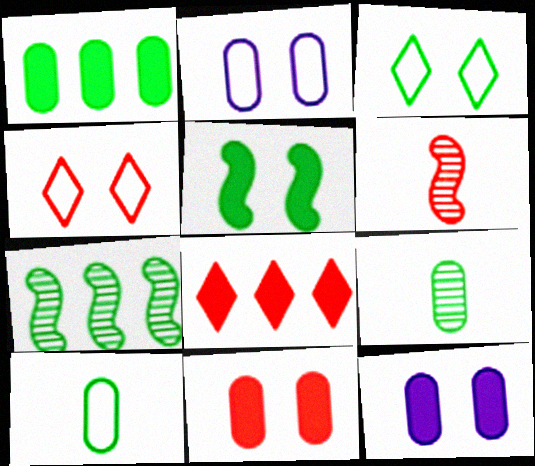[]